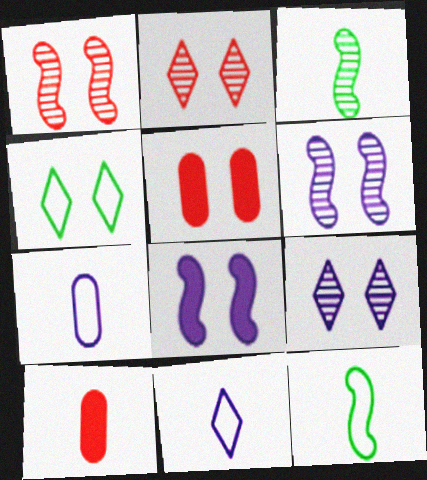[[3, 10, 11], 
[4, 5, 6]]